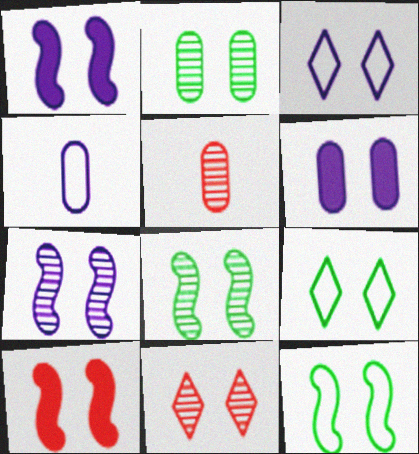[[2, 3, 10], 
[2, 7, 11], 
[3, 6, 7], 
[6, 11, 12], 
[7, 10, 12]]